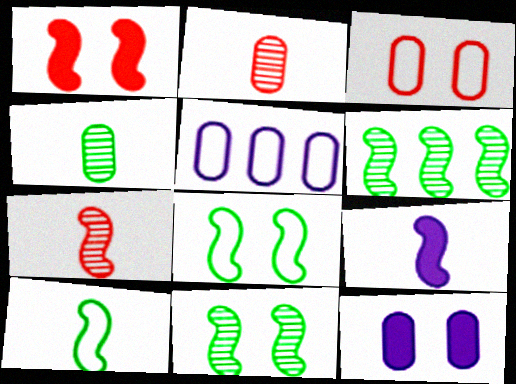[[7, 9, 10]]